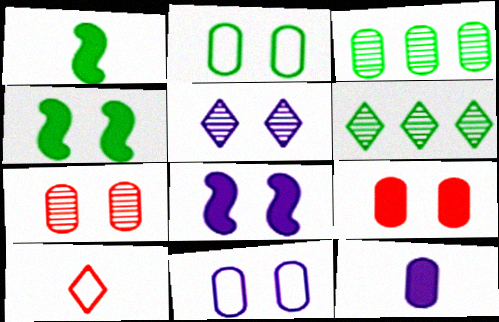[[1, 2, 6], 
[3, 8, 10], 
[5, 8, 11]]